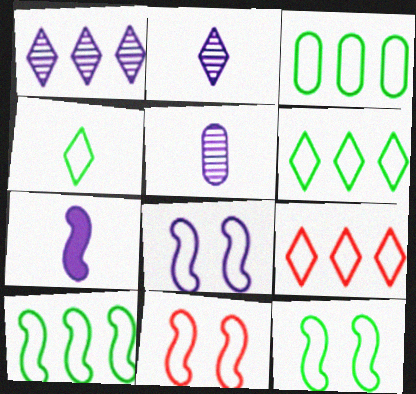[[3, 4, 12], 
[3, 6, 10], 
[8, 11, 12]]